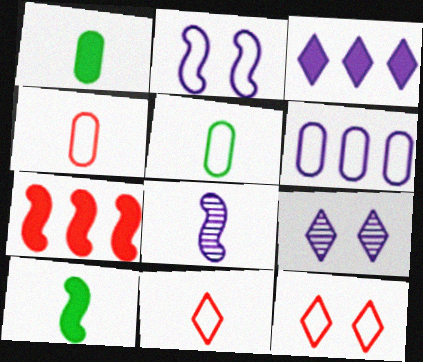[[1, 8, 11], 
[5, 7, 9]]